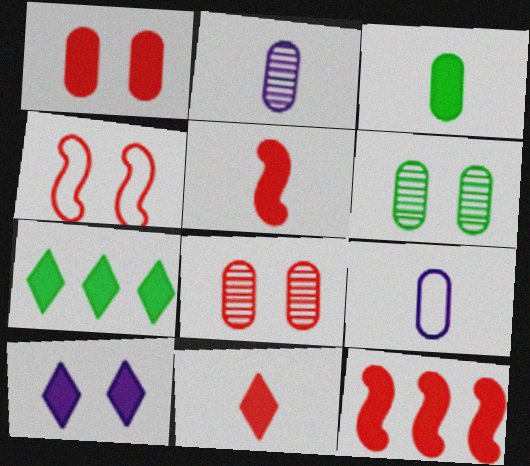[[1, 11, 12], 
[2, 4, 7], 
[3, 10, 12], 
[4, 6, 10], 
[7, 10, 11]]